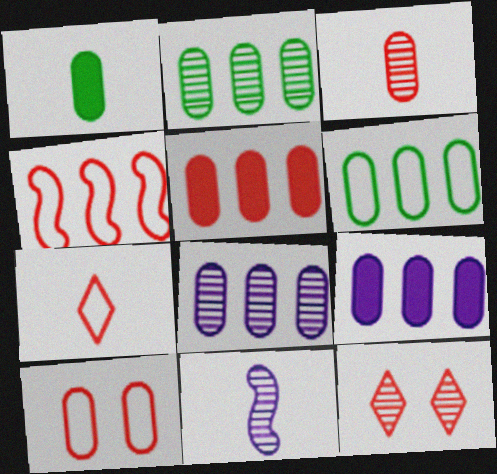[[1, 7, 11], 
[1, 8, 10], 
[2, 11, 12], 
[3, 5, 10], 
[4, 7, 10], 
[5, 6, 8]]